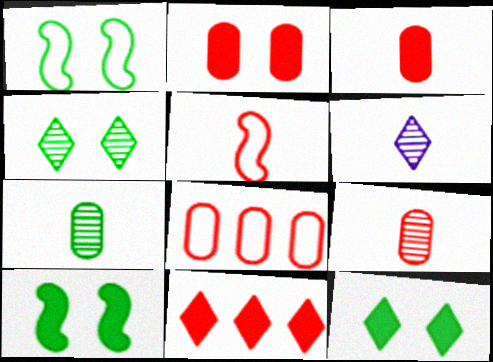[[2, 8, 9], 
[6, 8, 10]]